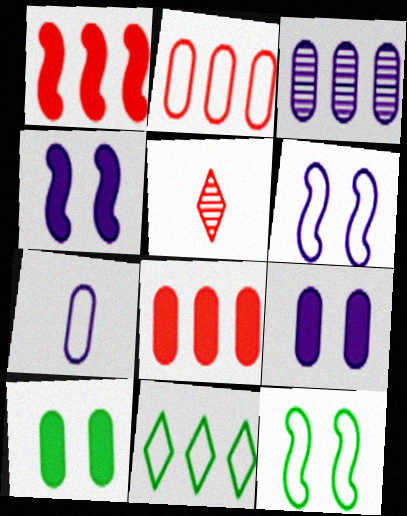[[1, 3, 11], 
[3, 7, 9]]